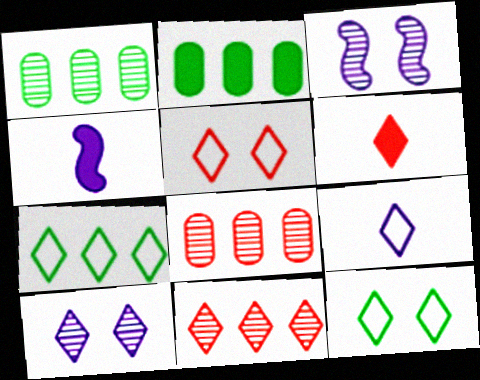[[1, 4, 5], 
[4, 8, 12], 
[5, 6, 11], 
[5, 7, 9], 
[6, 7, 10]]